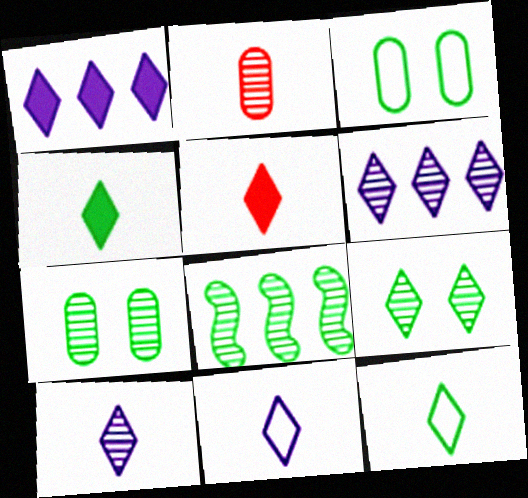[[3, 4, 8], 
[5, 10, 12]]